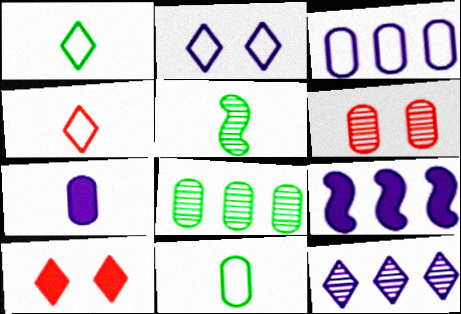[[1, 6, 9], 
[1, 10, 12], 
[3, 5, 10], 
[3, 9, 12], 
[4, 5, 7], 
[5, 6, 12]]